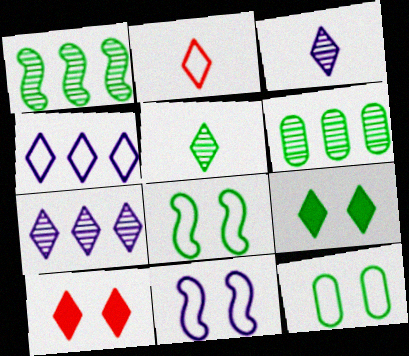[[2, 7, 9], 
[4, 5, 10]]